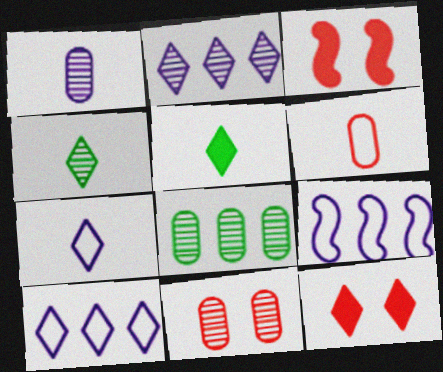[[1, 8, 11], 
[3, 7, 8], 
[4, 10, 12], 
[5, 9, 11]]